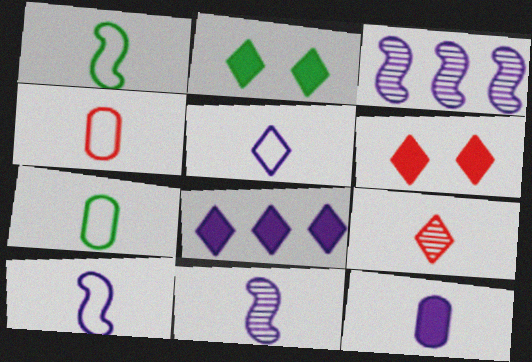[[1, 4, 5], 
[1, 9, 12], 
[2, 3, 4], 
[3, 6, 7], 
[5, 11, 12]]